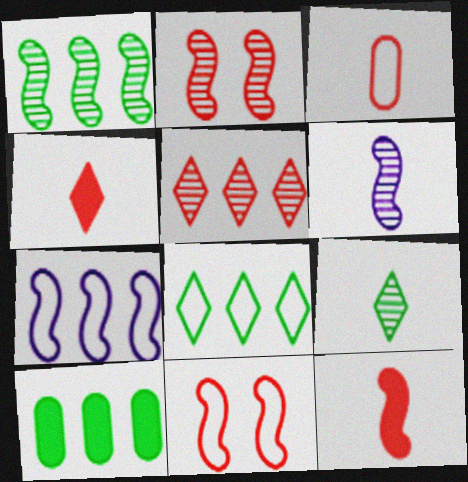[[1, 2, 6], 
[1, 8, 10], 
[5, 7, 10]]